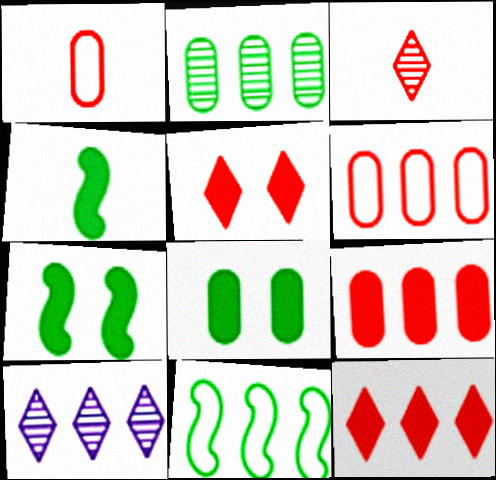[[1, 7, 10], 
[9, 10, 11]]